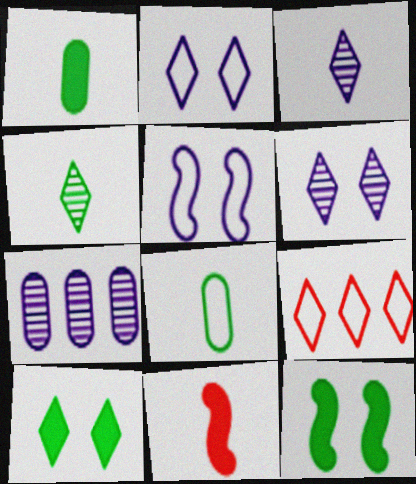[[3, 8, 11], 
[3, 9, 10], 
[5, 8, 9]]